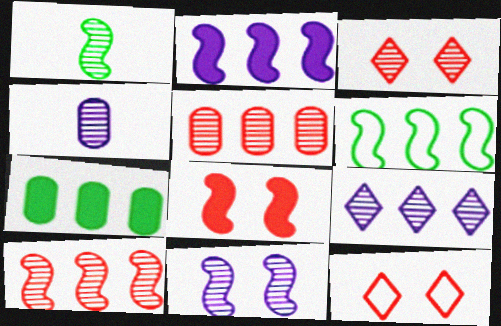[[1, 10, 11], 
[2, 6, 10], 
[4, 9, 11]]